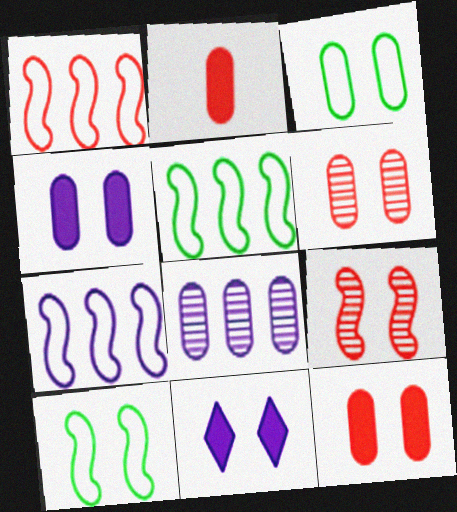[[1, 5, 7], 
[2, 3, 8], 
[3, 4, 6], 
[3, 9, 11], 
[6, 10, 11]]